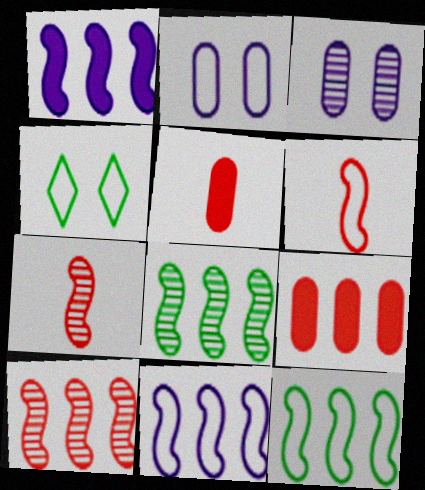[[1, 10, 12]]